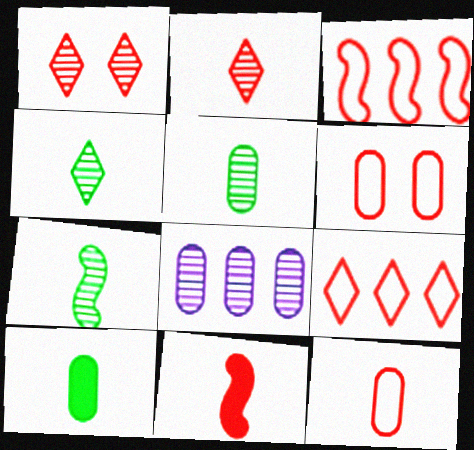[[1, 7, 8], 
[2, 11, 12], 
[4, 5, 7], 
[6, 8, 10]]